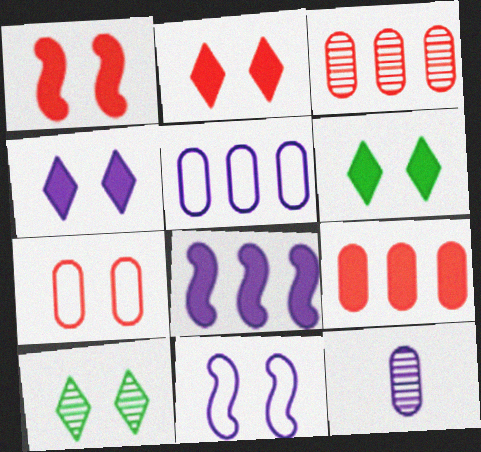[[2, 4, 6]]